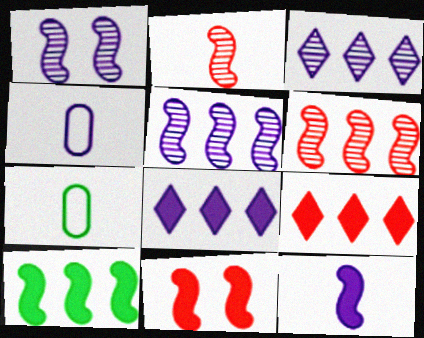[[1, 4, 8], 
[1, 7, 9], 
[3, 7, 11], 
[10, 11, 12]]